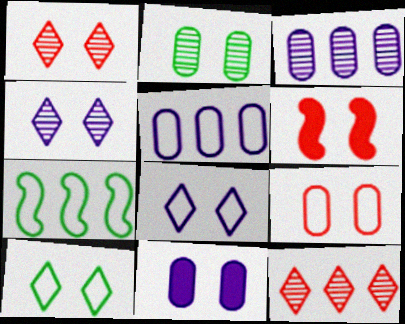[[1, 6, 9], 
[2, 6, 8], 
[2, 9, 11]]